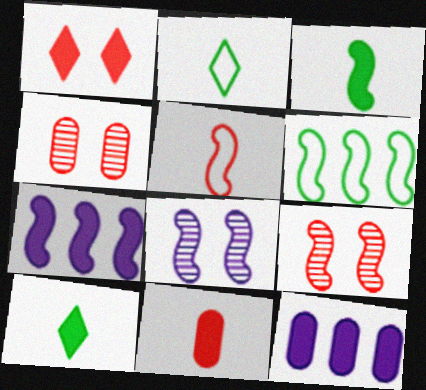[[1, 3, 12], 
[2, 4, 7], 
[2, 9, 12]]